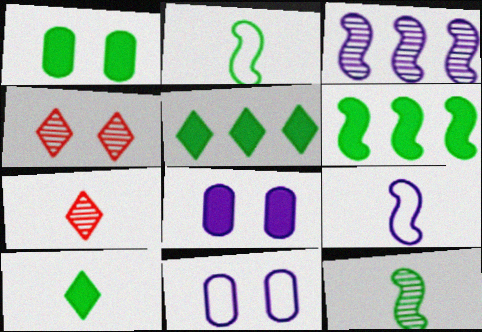[[1, 6, 10], 
[6, 7, 11]]